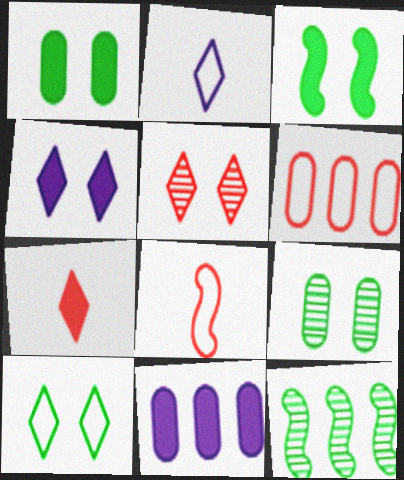[[3, 7, 11], 
[3, 9, 10], 
[4, 5, 10]]